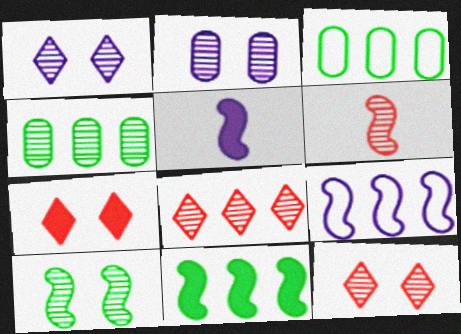[[1, 4, 6], 
[2, 10, 12], 
[3, 5, 12]]